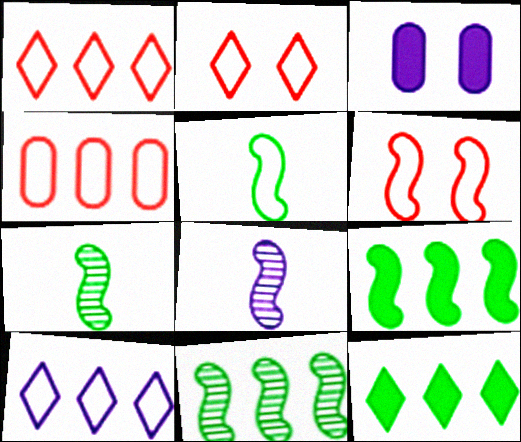[[1, 3, 7], 
[3, 8, 10], 
[6, 8, 9]]